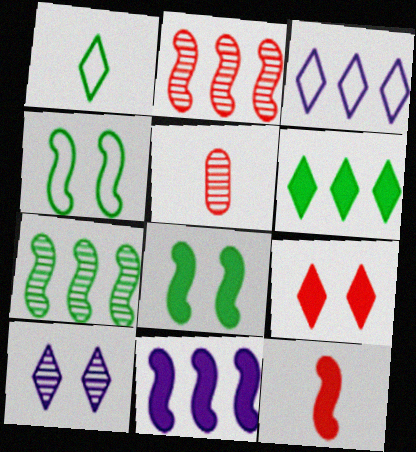[[3, 5, 8], 
[5, 7, 10], 
[8, 11, 12]]